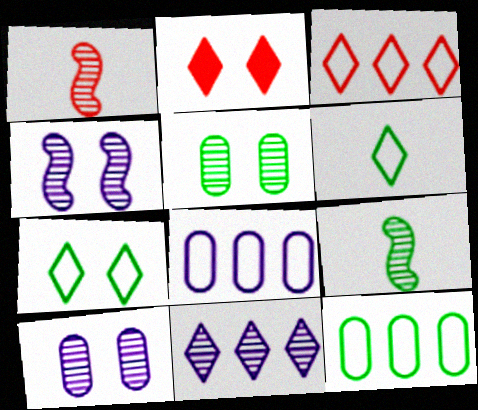[[1, 5, 11], 
[2, 6, 11], 
[2, 8, 9]]